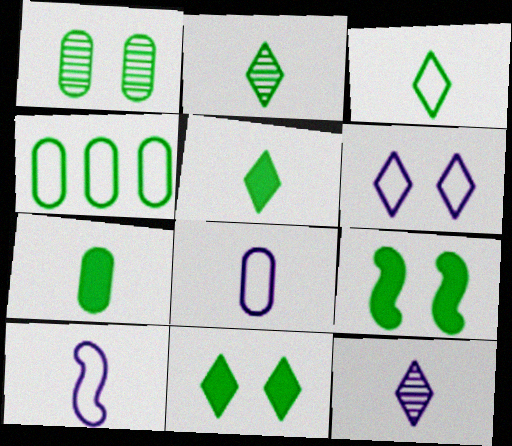[[1, 4, 7], 
[2, 3, 5], 
[2, 4, 9]]